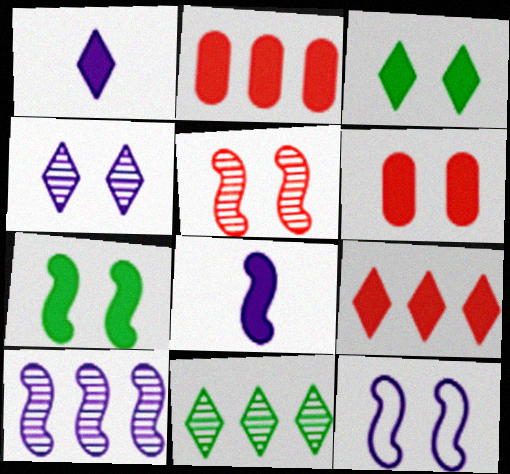[[1, 2, 7], 
[1, 3, 9], 
[2, 3, 8], 
[5, 7, 12], 
[8, 10, 12]]